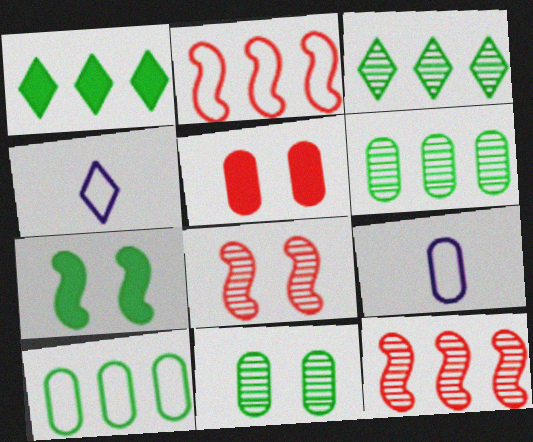[[1, 8, 9], 
[5, 6, 9]]